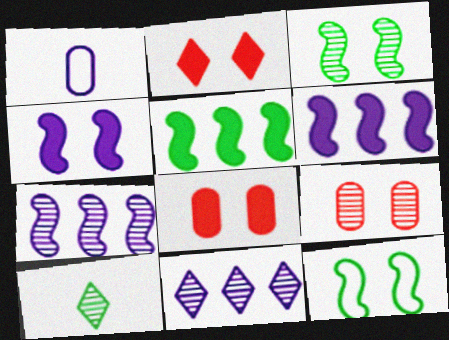[[1, 4, 11], 
[7, 9, 10]]